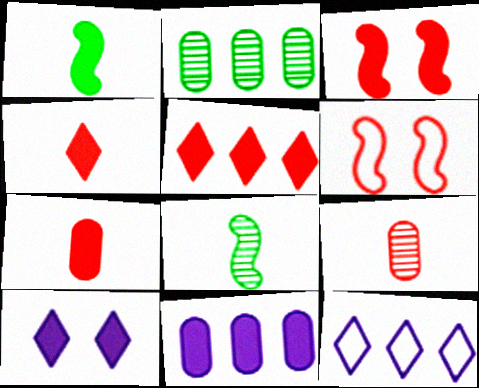[[3, 5, 7], 
[5, 6, 9]]